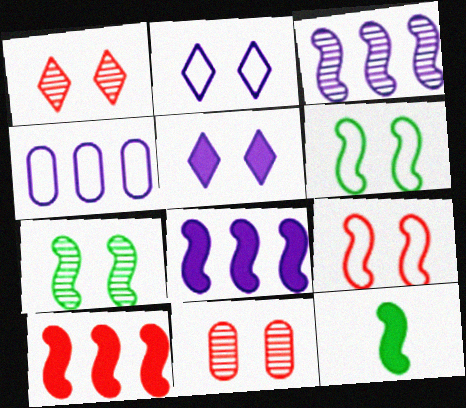[[1, 4, 12], 
[3, 9, 12], 
[5, 6, 11]]